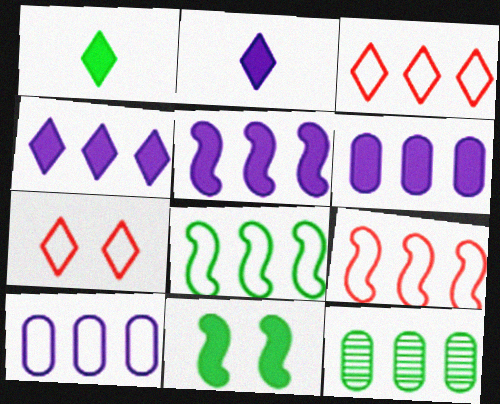[[3, 5, 12], 
[3, 8, 10], 
[4, 5, 6], 
[4, 9, 12]]